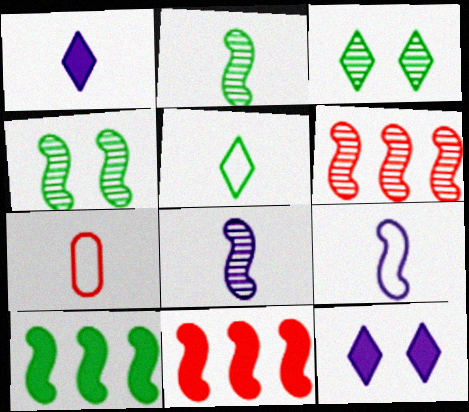[[1, 2, 7], 
[4, 6, 8], 
[4, 9, 11], 
[5, 7, 9]]